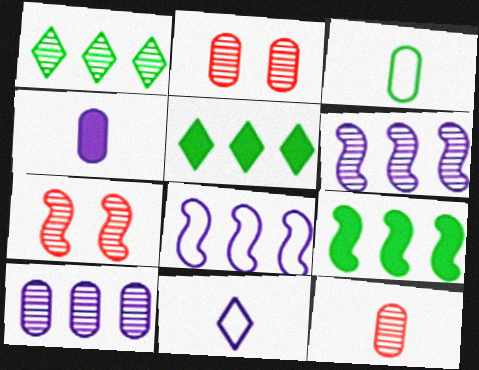[[2, 9, 11], 
[3, 4, 12]]